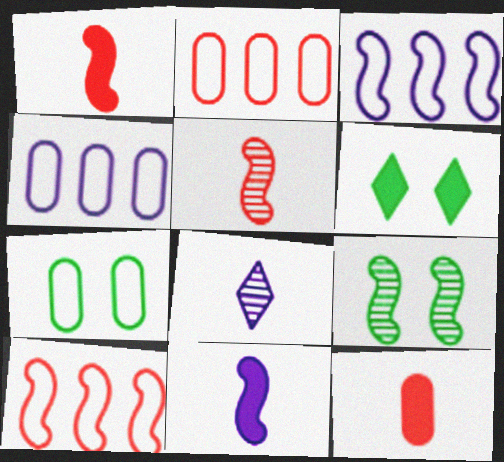[[1, 3, 9], 
[4, 5, 6], 
[6, 7, 9], 
[9, 10, 11]]